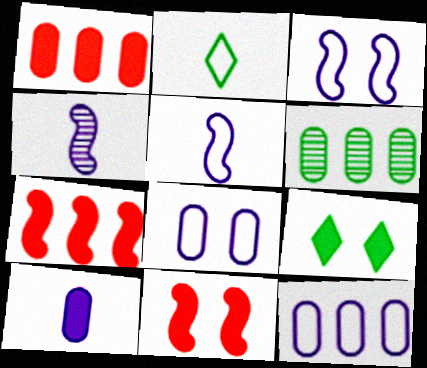[[1, 6, 12], 
[7, 9, 10]]